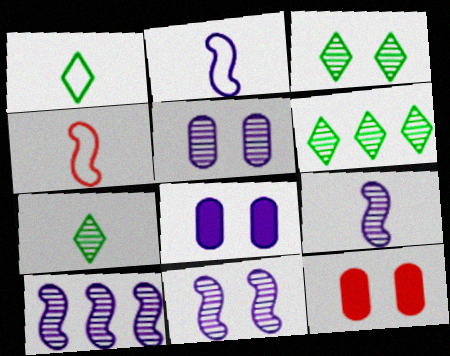[[1, 10, 12], 
[2, 6, 12], 
[3, 6, 7], 
[4, 6, 8], 
[9, 10, 11]]